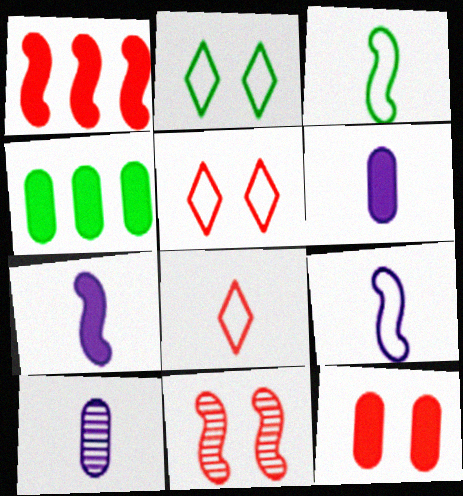[[1, 2, 10], 
[4, 6, 12], 
[5, 11, 12]]